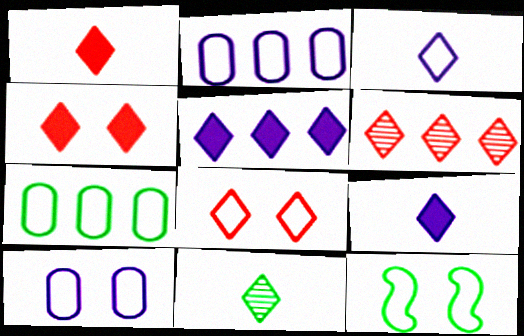[[1, 3, 11], 
[1, 6, 8], 
[5, 8, 11], 
[8, 10, 12]]